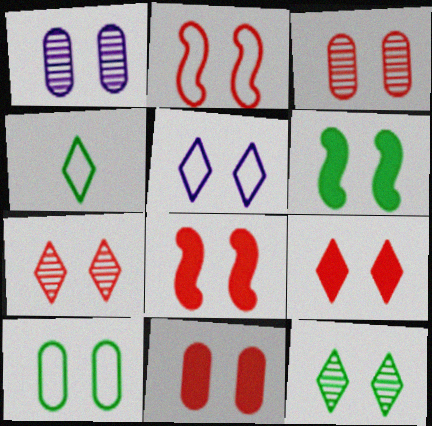[[1, 10, 11], 
[2, 3, 9], 
[2, 5, 10], 
[2, 7, 11], 
[3, 5, 6], 
[5, 9, 12], 
[6, 10, 12], 
[8, 9, 11]]